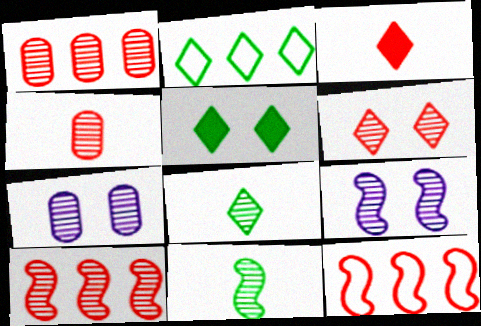[[1, 8, 9], 
[2, 5, 8], 
[4, 6, 10], 
[7, 8, 10], 
[9, 10, 11]]